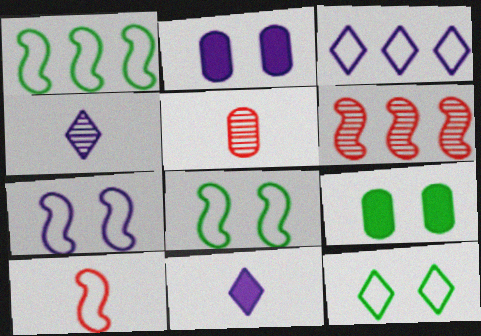[[1, 7, 10]]